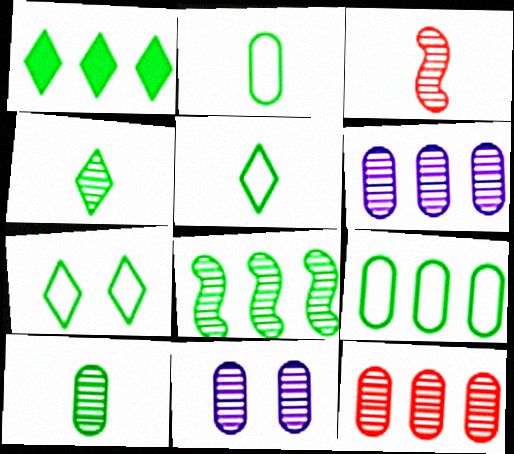[[1, 4, 7], 
[1, 8, 9], 
[10, 11, 12]]